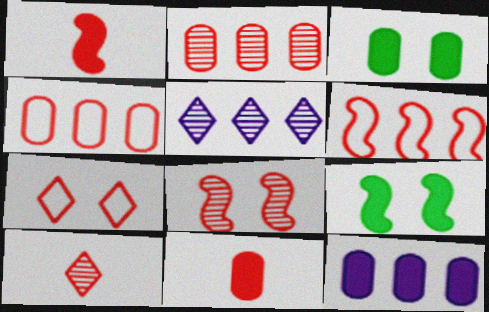[[1, 2, 7], 
[1, 6, 8], 
[2, 8, 10], 
[3, 11, 12]]